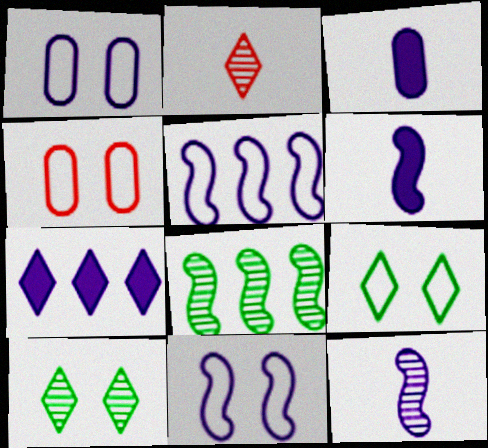[[1, 7, 12], 
[2, 7, 9], 
[4, 9, 11]]